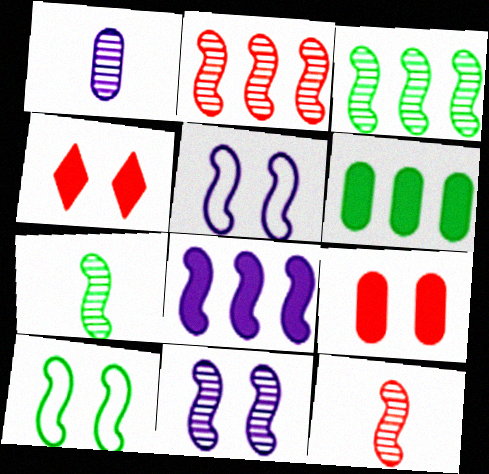[[2, 7, 11], 
[3, 11, 12], 
[8, 10, 12]]